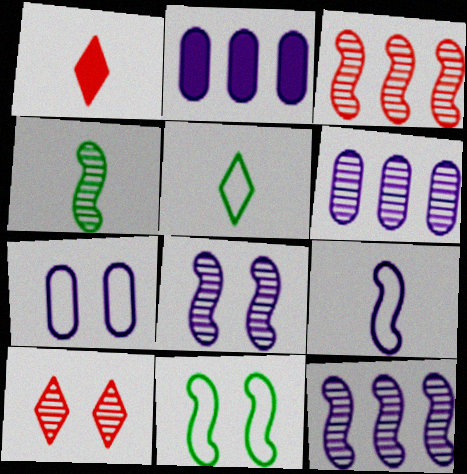[[1, 6, 11], 
[3, 4, 8], 
[4, 6, 10]]